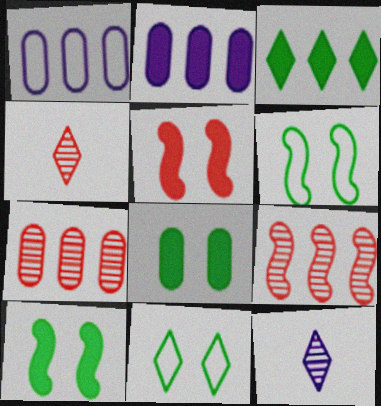[[1, 3, 9], 
[1, 4, 10], 
[2, 4, 6]]